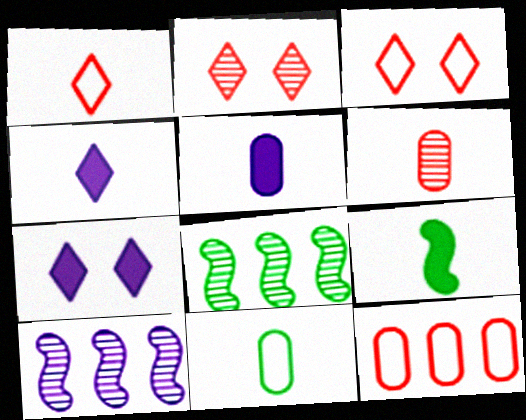[[3, 5, 8], 
[5, 6, 11]]